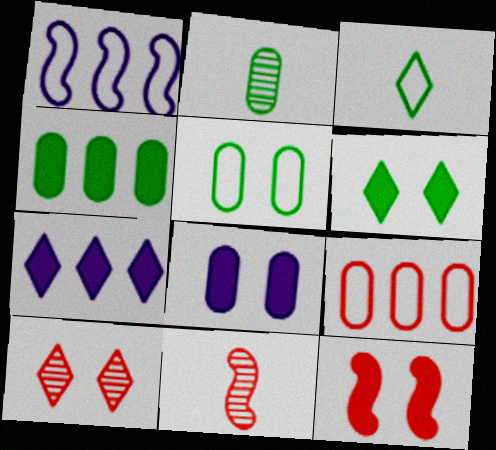[[2, 4, 5], 
[2, 8, 9], 
[3, 7, 10], 
[5, 7, 11], 
[6, 8, 12]]